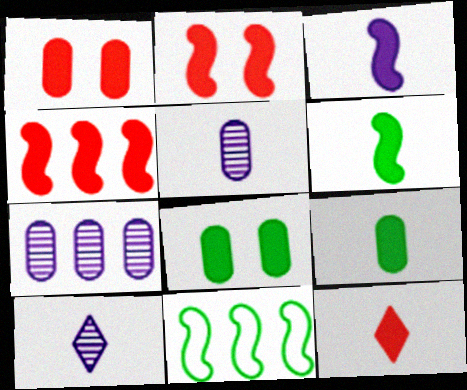[[1, 4, 12], 
[1, 10, 11], 
[3, 9, 12]]